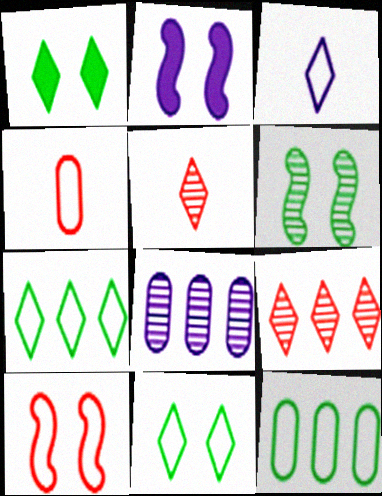[[1, 3, 9], 
[2, 3, 8], 
[2, 5, 12], 
[2, 6, 10], 
[3, 10, 12], 
[5, 6, 8]]